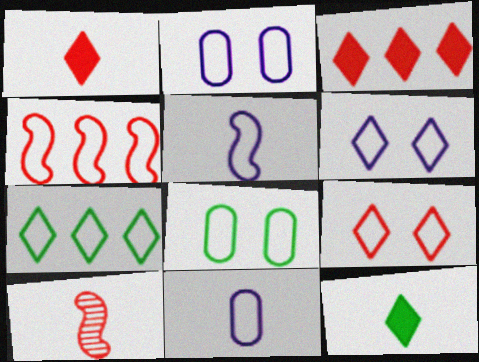[[10, 11, 12]]